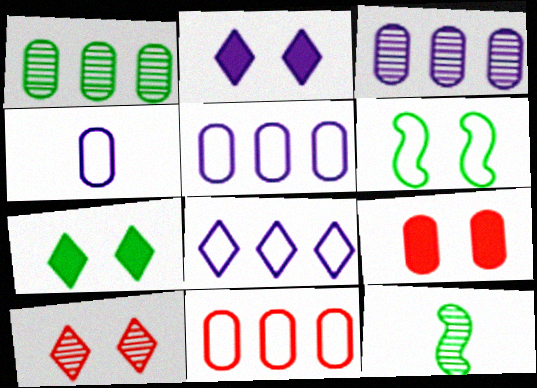[[1, 4, 9], 
[2, 11, 12], 
[3, 10, 12], 
[8, 9, 12]]